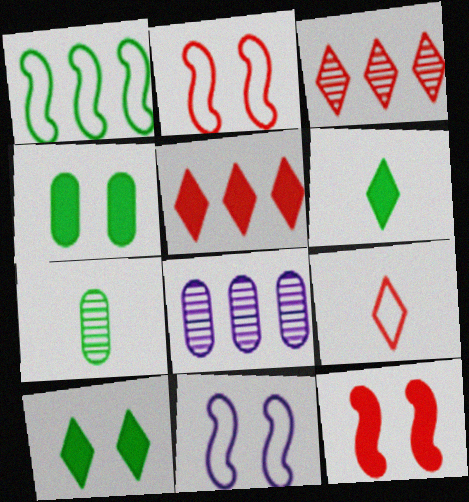[[1, 5, 8], 
[1, 7, 10], 
[2, 6, 8], 
[5, 7, 11]]